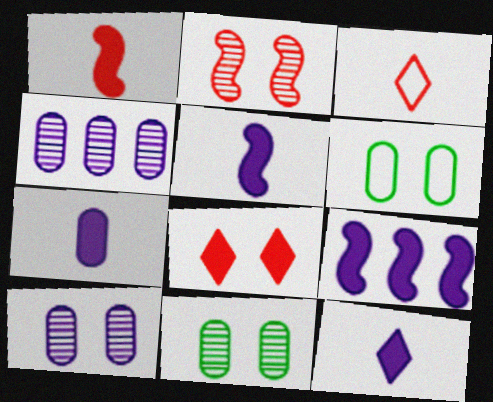[[3, 9, 11], 
[5, 7, 12]]